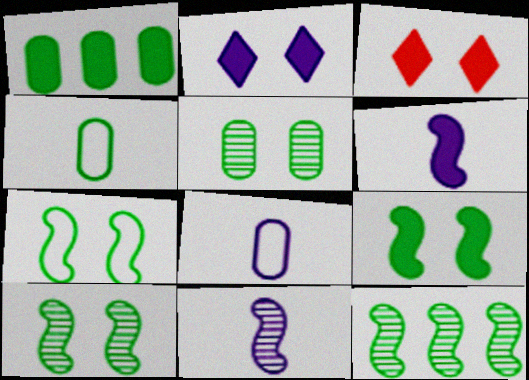[[1, 3, 6], 
[1, 4, 5], 
[3, 8, 12], 
[7, 9, 10]]